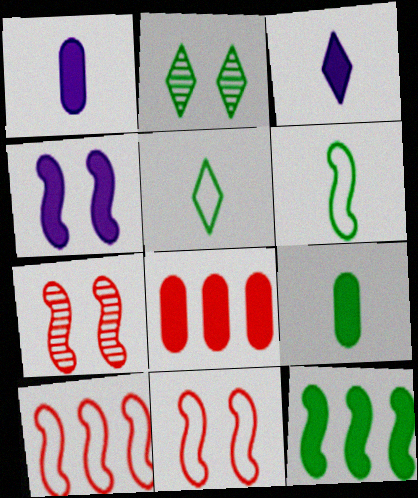[[1, 2, 10]]